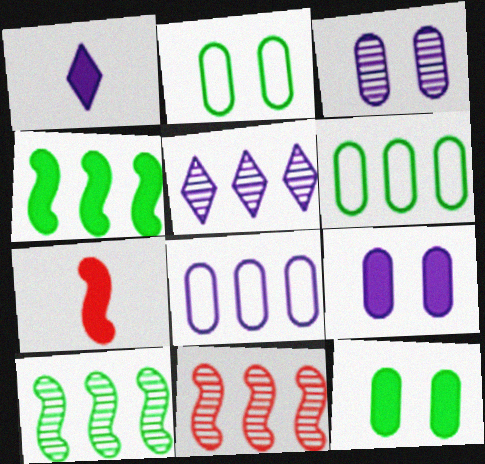[[1, 2, 11], 
[2, 5, 7]]